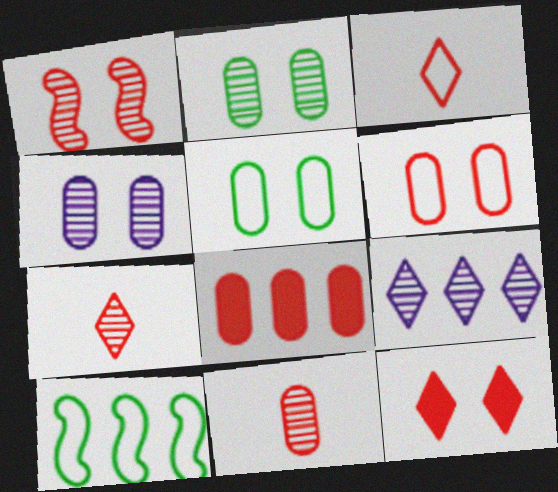[[1, 3, 8], 
[1, 6, 12], 
[6, 8, 11], 
[8, 9, 10]]